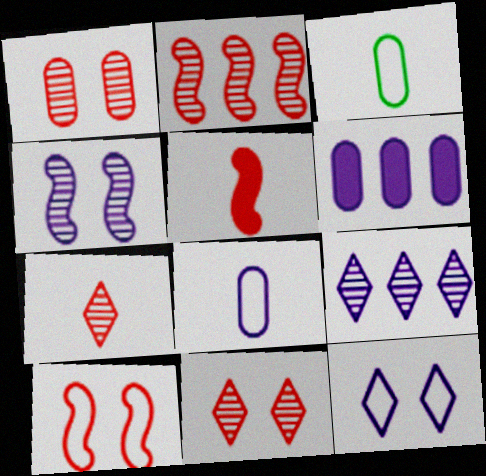[[1, 2, 7], 
[1, 3, 6], 
[2, 5, 10]]